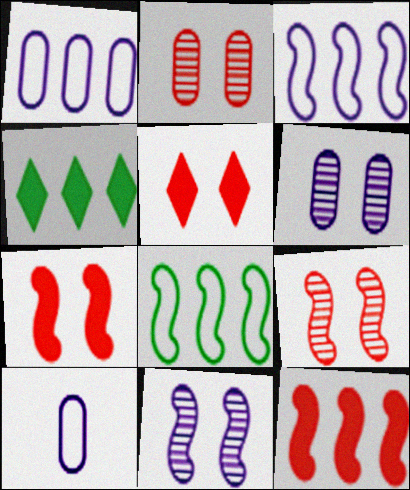[[4, 9, 10]]